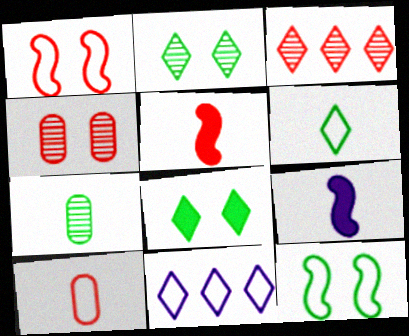[[10, 11, 12]]